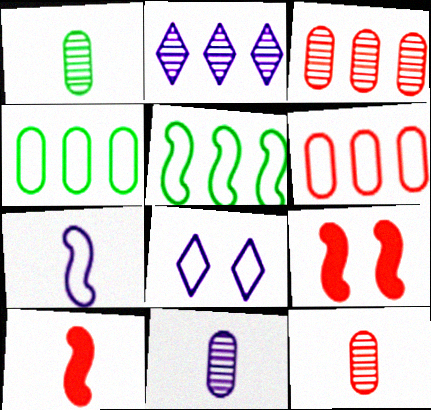[[1, 11, 12]]